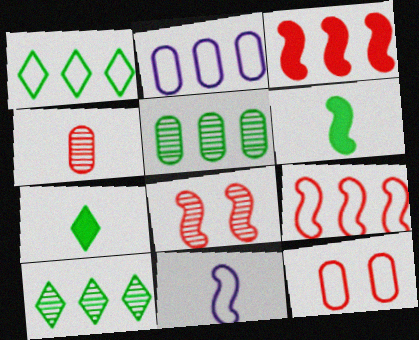[[1, 2, 9], 
[1, 11, 12], 
[2, 3, 10], 
[2, 7, 8], 
[4, 7, 11]]